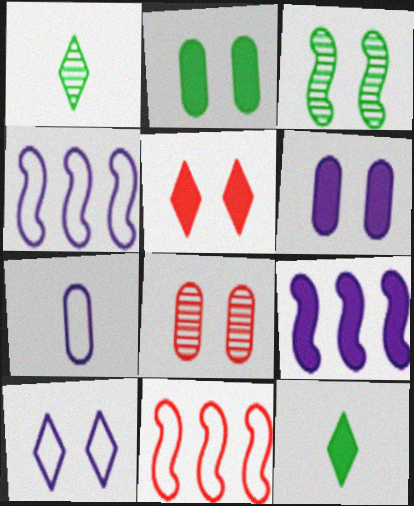[[1, 6, 11], 
[4, 7, 10], 
[4, 8, 12]]